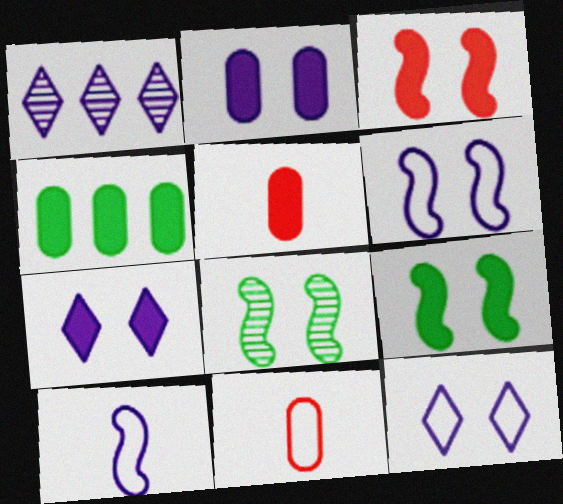[[1, 2, 10], 
[1, 9, 11], 
[2, 4, 5], 
[3, 6, 8]]